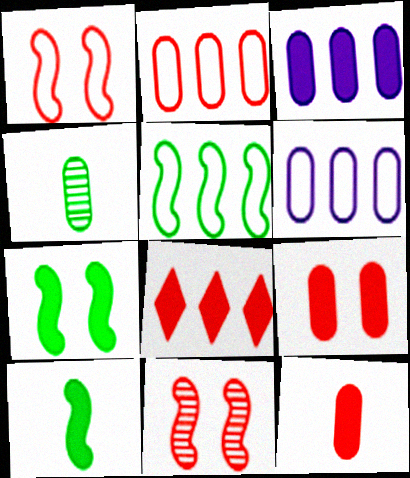[[4, 6, 9]]